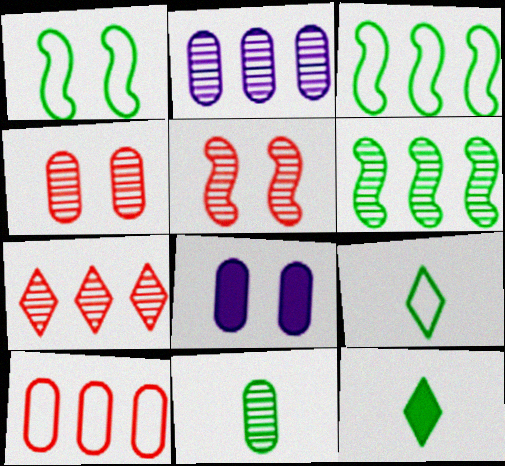[[2, 4, 11], 
[2, 6, 7], 
[8, 10, 11]]